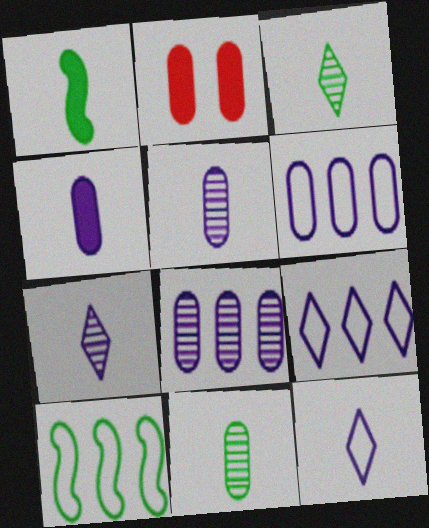[[2, 6, 11], 
[2, 7, 10]]